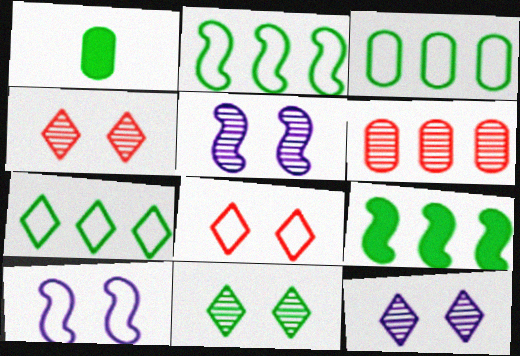[[1, 2, 11], 
[2, 3, 7], 
[4, 11, 12]]